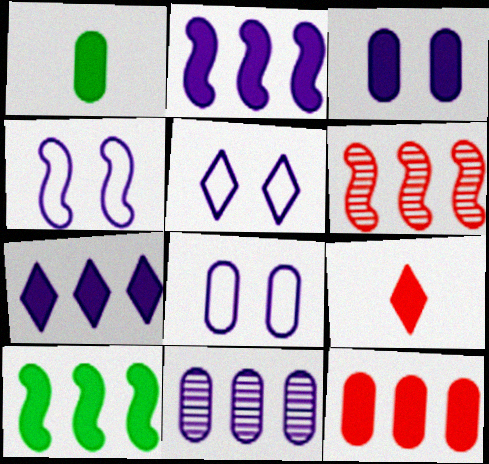[[1, 3, 12], 
[1, 5, 6], 
[3, 9, 10], 
[4, 5, 8], 
[7, 10, 12]]